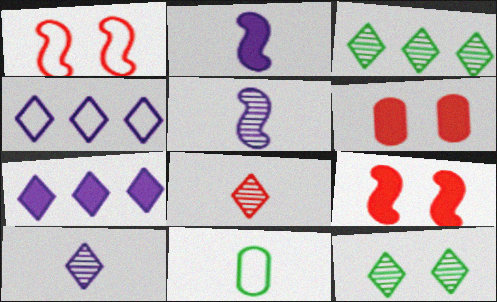[[1, 4, 11], 
[2, 8, 11]]